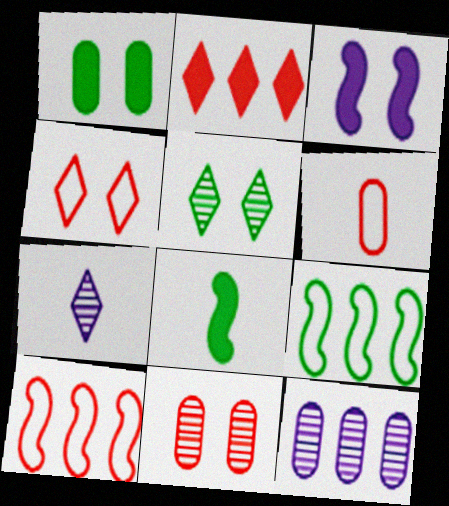[[1, 6, 12], 
[1, 7, 10], 
[2, 9, 12], 
[4, 6, 10], 
[4, 8, 12], 
[6, 7, 8]]